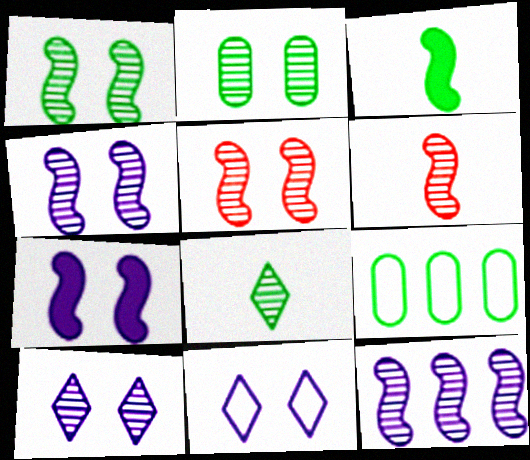[[1, 4, 5], 
[1, 6, 12], 
[2, 5, 10]]